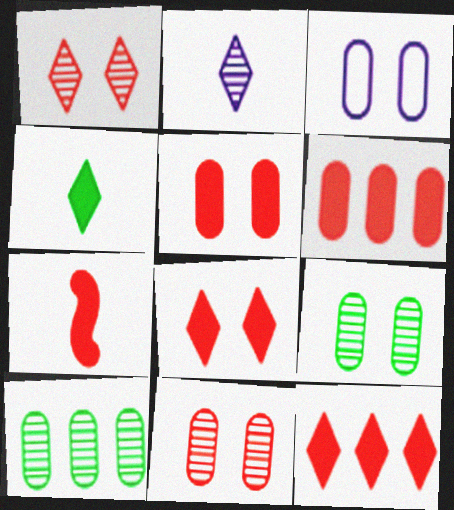[[3, 5, 9], 
[5, 7, 12], 
[6, 7, 8]]